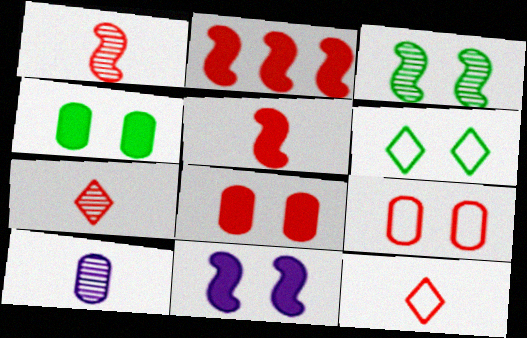[[2, 6, 10], 
[2, 7, 9], 
[3, 4, 6]]